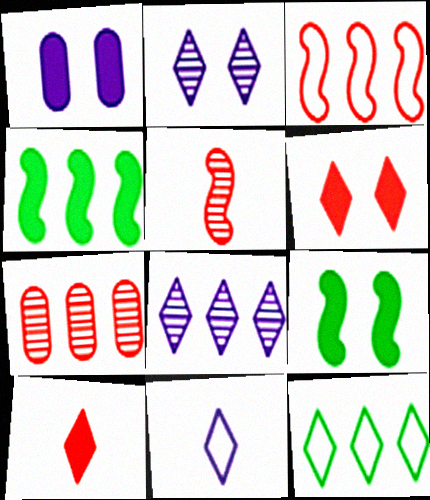[[1, 4, 10], 
[1, 5, 12], 
[1, 6, 9], 
[2, 10, 12], 
[7, 9, 11]]